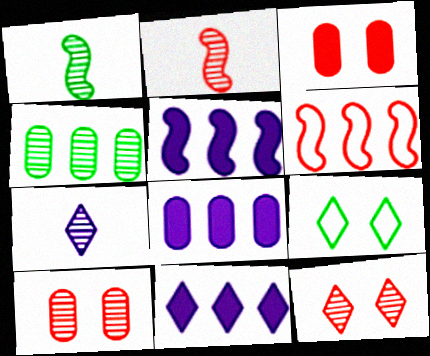[[2, 8, 9], 
[4, 6, 11], 
[5, 8, 11]]